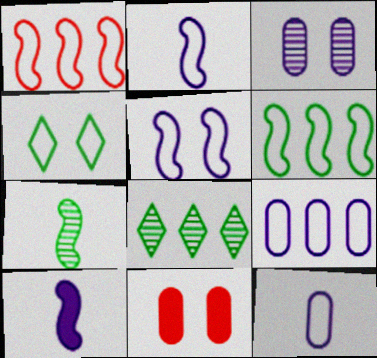[[1, 4, 12], 
[2, 8, 11]]